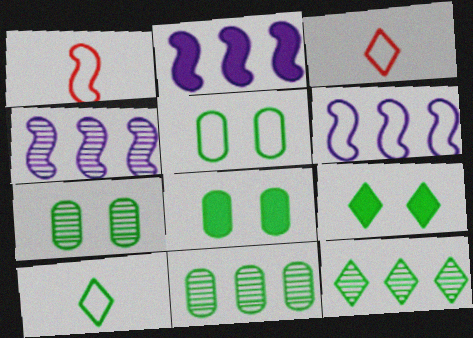[[2, 3, 7], 
[2, 4, 6], 
[3, 4, 8], 
[3, 5, 6], 
[5, 7, 8], 
[9, 10, 12]]